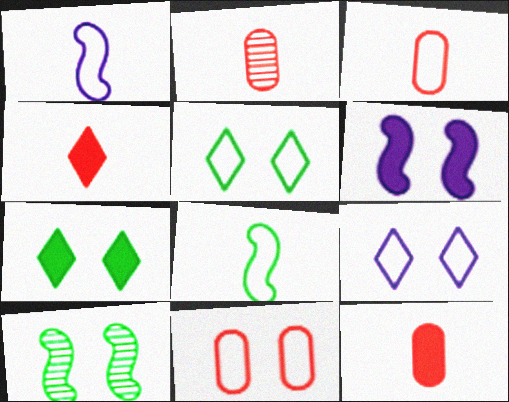[[2, 3, 12]]